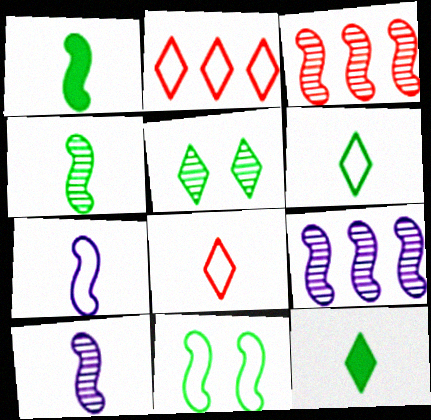[]